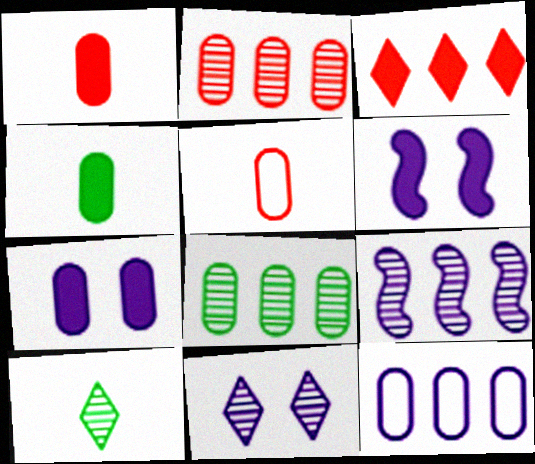[[3, 4, 6], 
[5, 7, 8]]